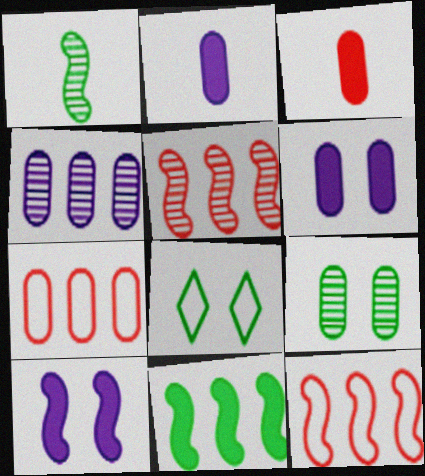[[1, 10, 12], 
[2, 5, 8], 
[2, 7, 9]]